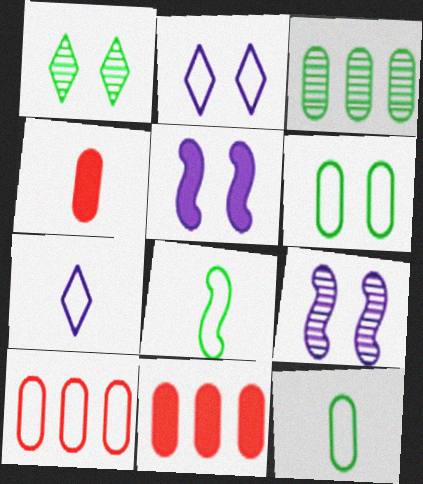[[2, 8, 10]]